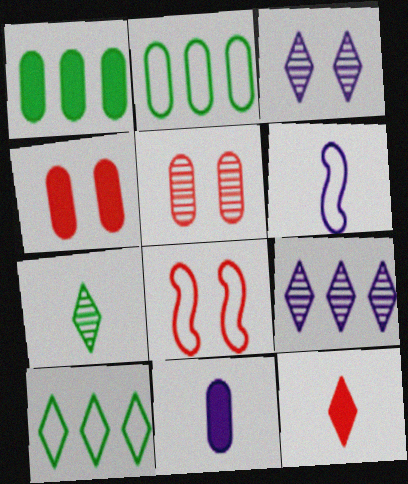[[1, 4, 11], 
[2, 5, 11], 
[3, 10, 12]]